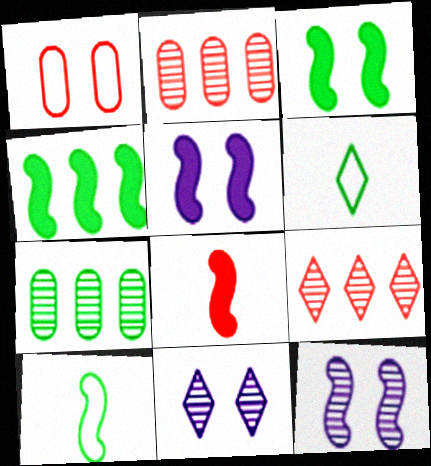[[1, 3, 11], 
[1, 8, 9], 
[2, 5, 6], 
[3, 6, 7], 
[4, 5, 8]]